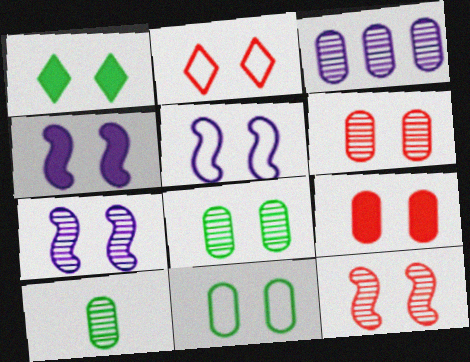[[1, 4, 9], 
[1, 5, 6], 
[2, 4, 8], 
[2, 5, 11], 
[2, 9, 12], 
[3, 6, 10], 
[4, 5, 7]]